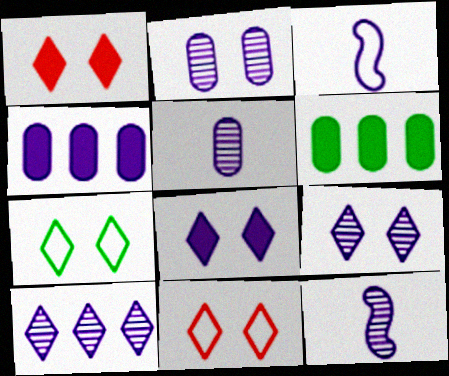[[1, 7, 9], 
[2, 10, 12], 
[3, 4, 9], 
[6, 11, 12]]